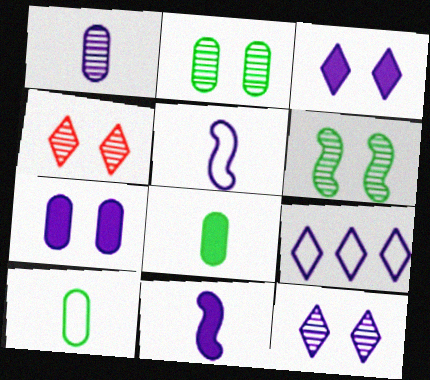[]